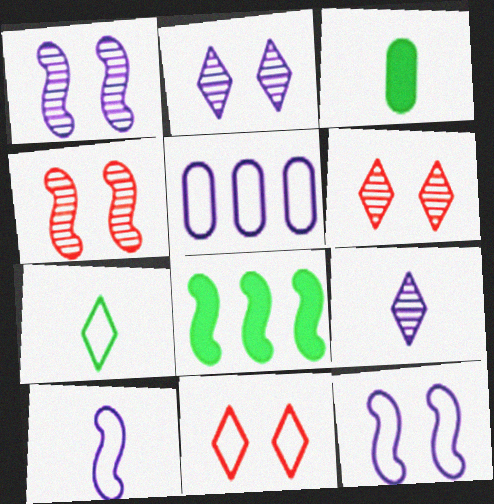[[4, 8, 10]]